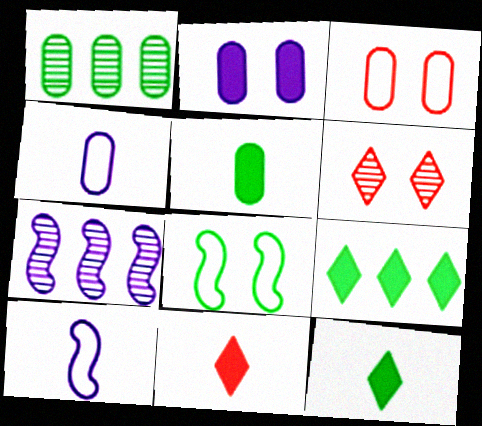[[1, 8, 12], 
[2, 6, 8], 
[3, 7, 12]]